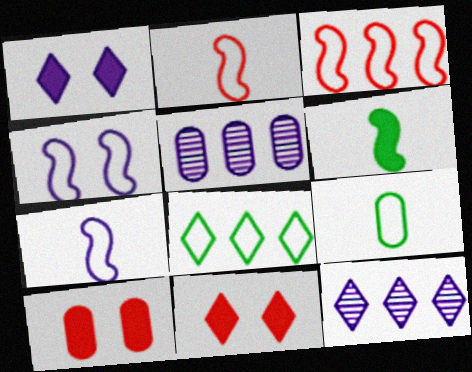[[1, 5, 7], 
[5, 9, 10]]